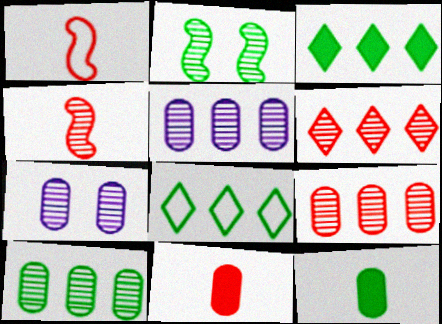[[1, 3, 7], 
[2, 8, 12], 
[5, 9, 10]]